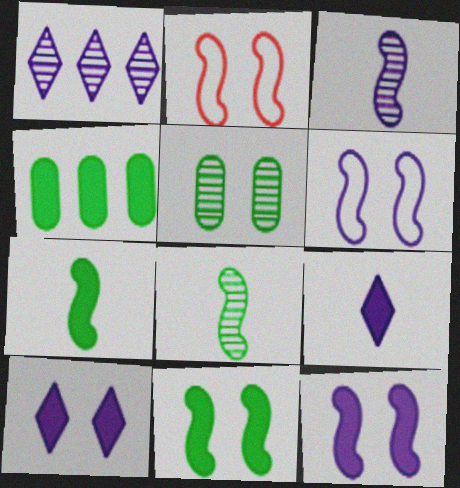[[2, 5, 10]]